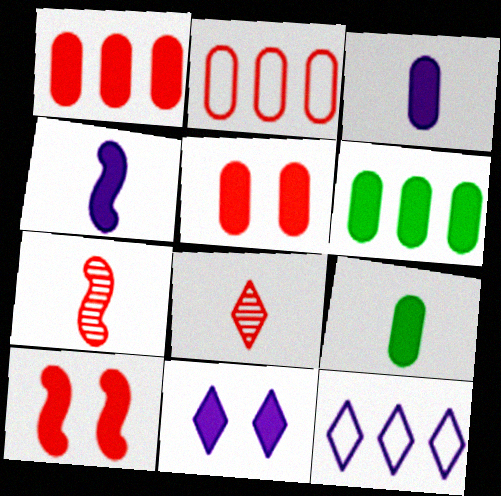[[2, 8, 10], 
[3, 5, 6]]